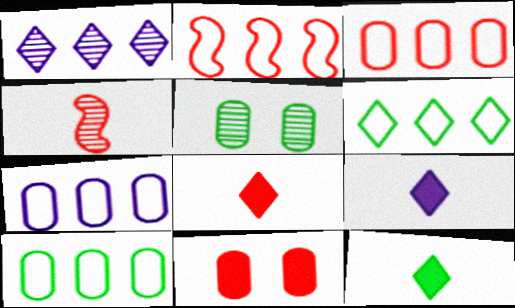[[1, 4, 5], 
[2, 5, 9], 
[2, 6, 7], 
[3, 7, 10], 
[8, 9, 12]]